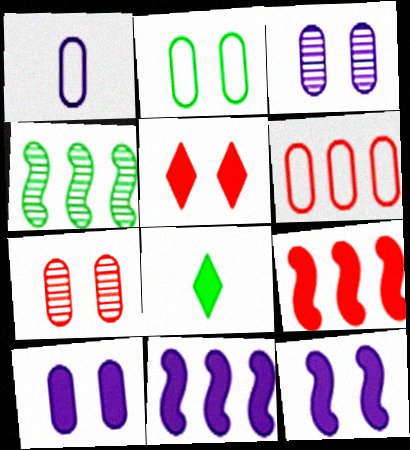[[1, 2, 6], 
[1, 4, 5], 
[2, 4, 8], 
[2, 7, 10], 
[8, 9, 10]]